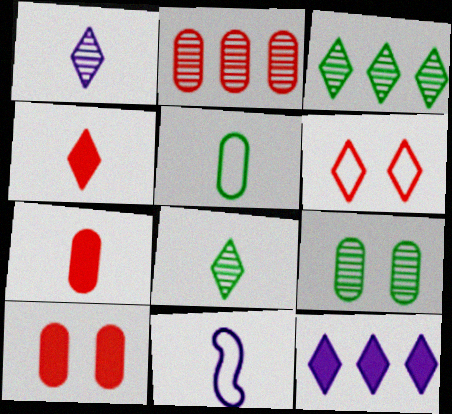[[3, 10, 11], 
[6, 8, 12], 
[7, 8, 11]]